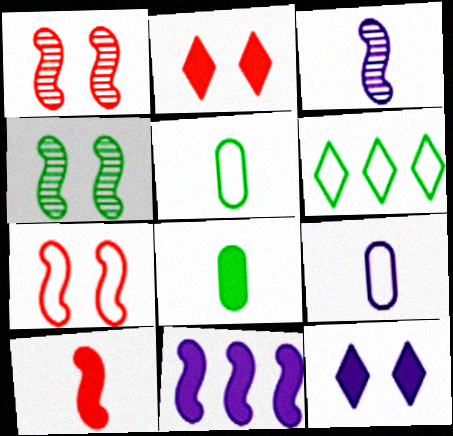[[2, 8, 11], 
[4, 6, 8], 
[6, 7, 9]]